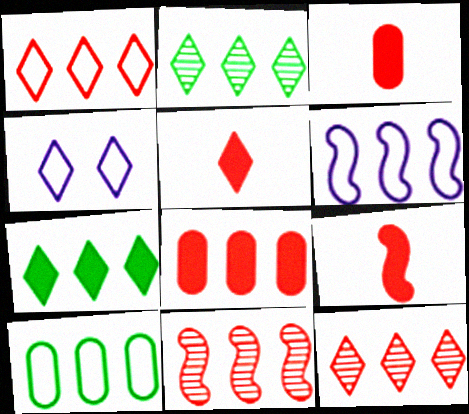[[1, 6, 10], 
[1, 8, 11], 
[2, 4, 5], 
[2, 6, 8], 
[3, 5, 9]]